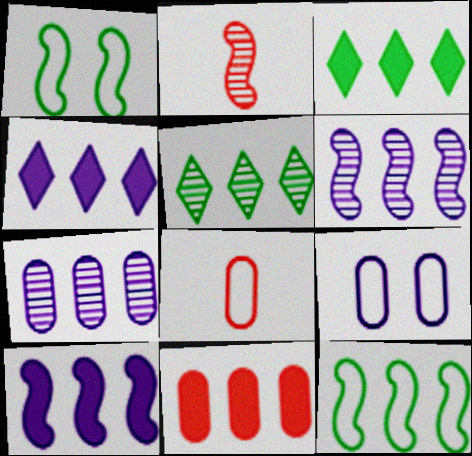[[1, 2, 10], 
[2, 3, 9], 
[3, 10, 11]]